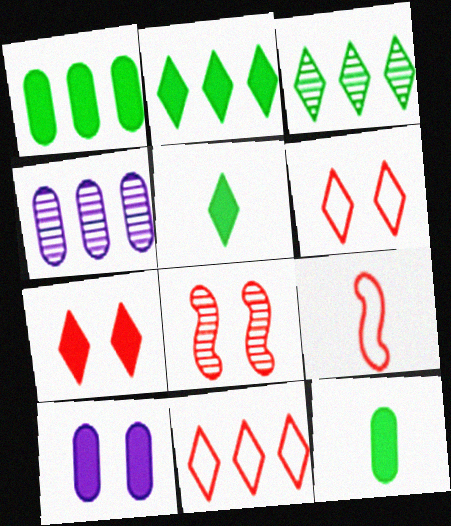[[3, 9, 10]]